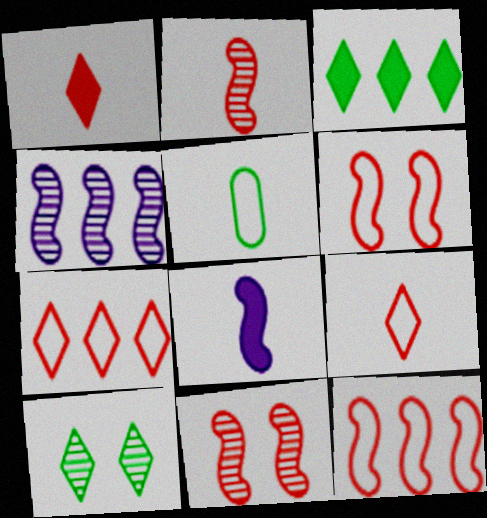[]